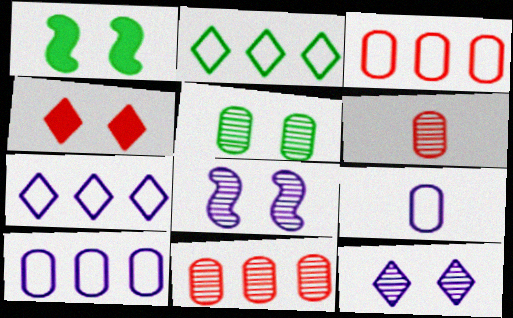[[1, 6, 7]]